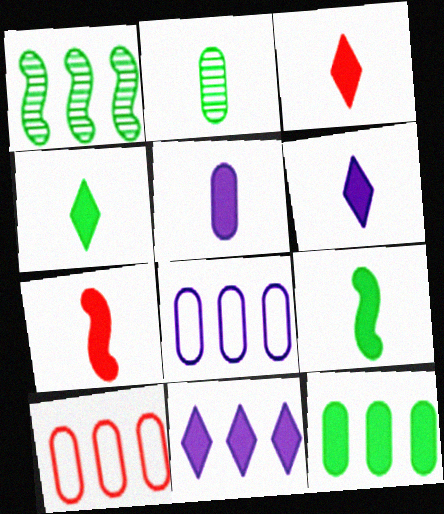[[1, 10, 11], 
[3, 4, 6], 
[3, 5, 9], 
[4, 5, 7]]